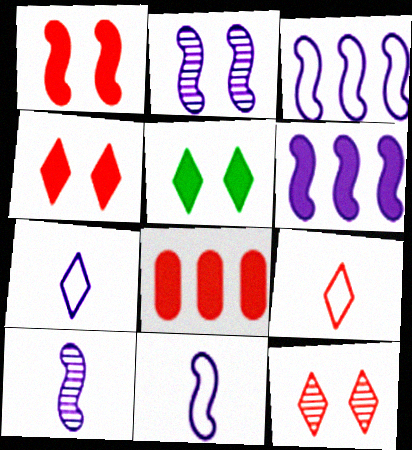[[2, 6, 11]]